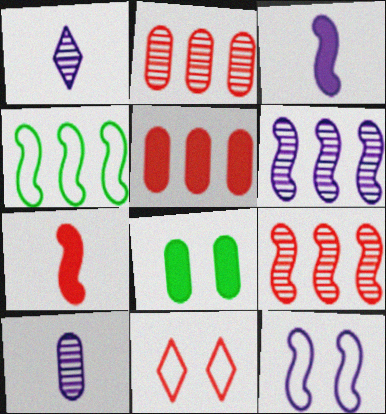[[2, 7, 11], 
[3, 6, 12]]